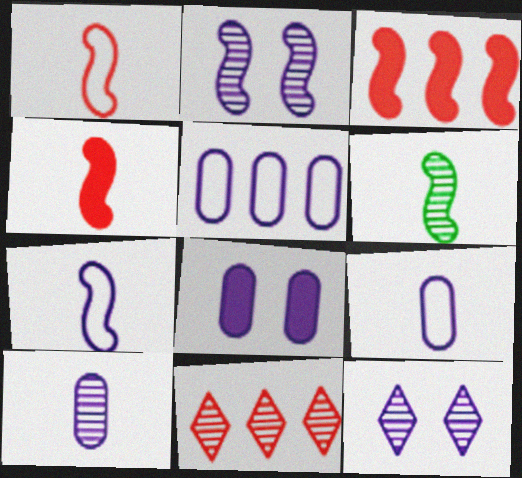[[4, 6, 7], 
[5, 8, 10]]